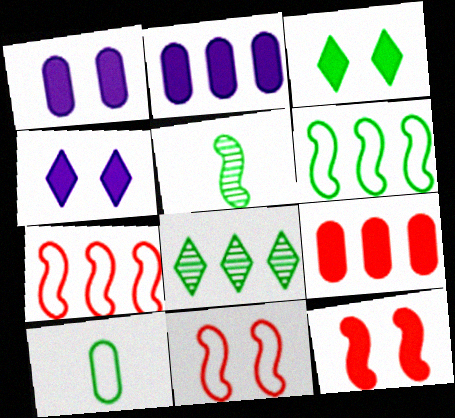[[1, 3, 12], 
[2, 7, 8]]